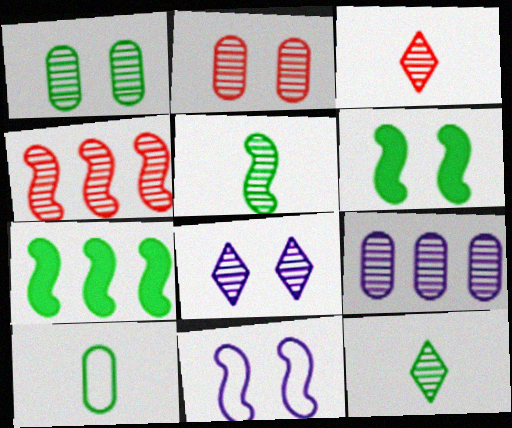[[2, 3, 4]]